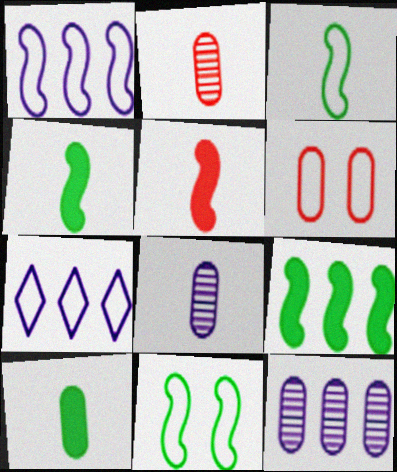[[3, 6, 7], 
[6, 10, 12]]